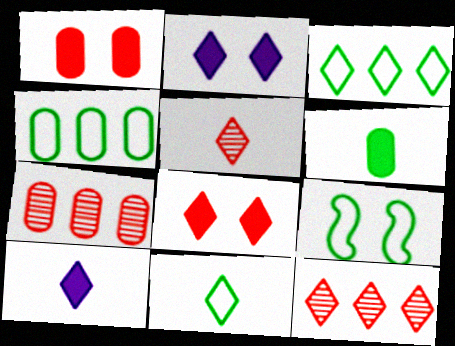[[2, 3, 5], 
[2, 11, 12], 
[4, 9, 11], 
[5, 10, 11], 
[7, 9, 10]]